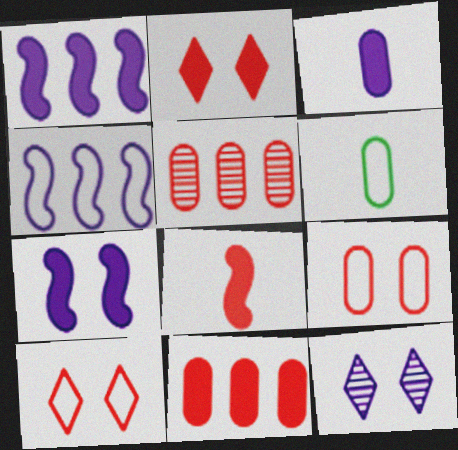[[2, 8, 11], 
[3, 4, 12], 
[4, 6, 10], 
[5, 8, 10]]